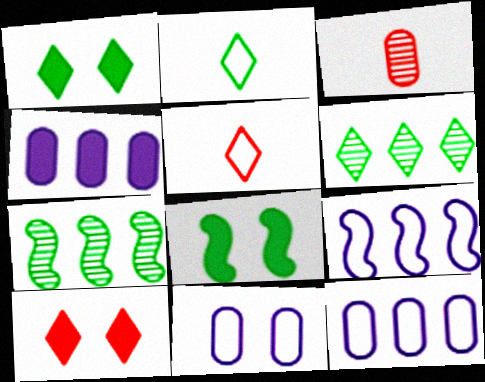[[1, 2, 6], 
[1, 3, 9]]